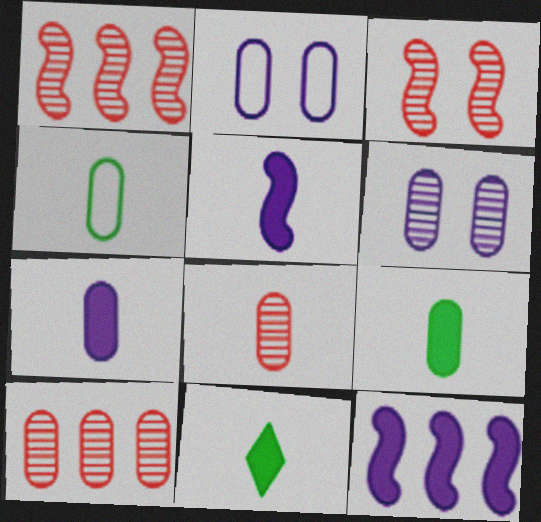[[1, 2, 11], 
[2, 9, 10], 
[4, 7, 8]]